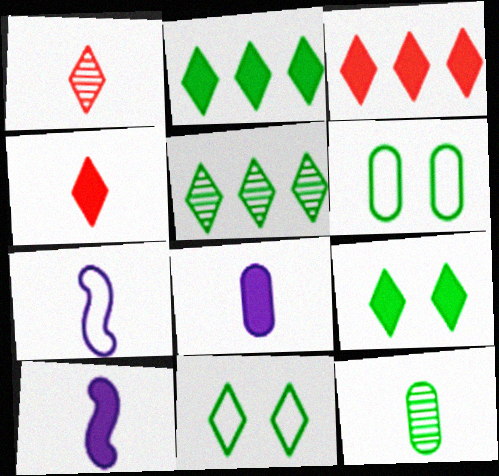[[4, 7, 12]]